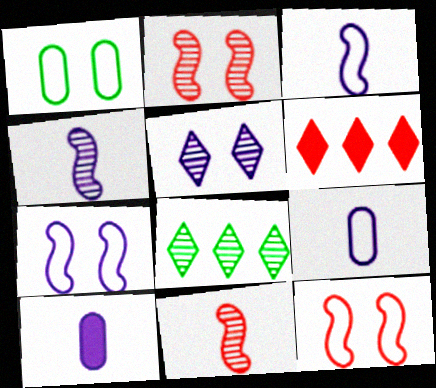[[1, 4, 6], 
[8, 10, 12]]